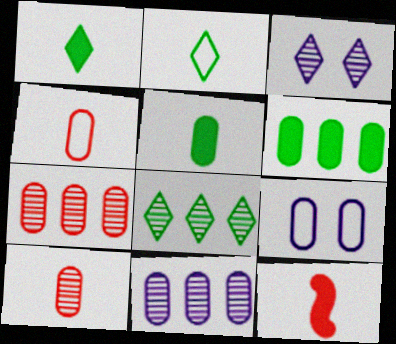[[5, 7, 9], 
[6, 9, 10], 
[8, 9, 12]]